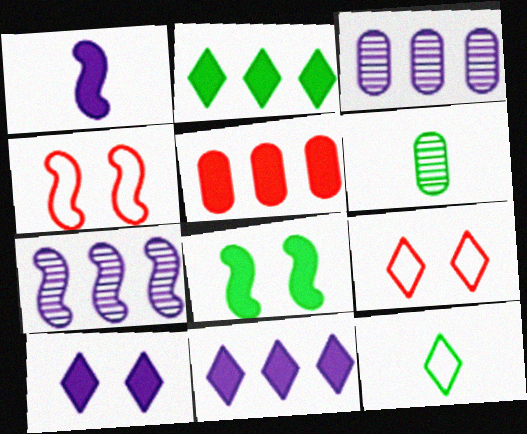[[4, 6, 11]]